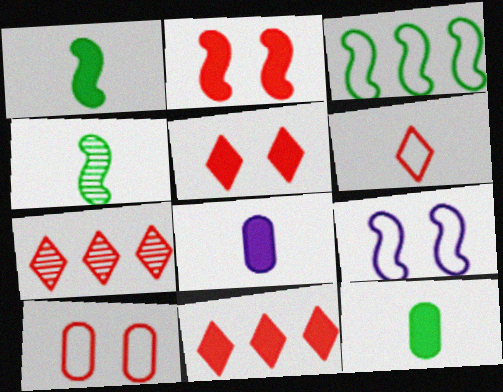[[4, 6, 8], 
[5, 6, 7], 
[7, 9, 12]]